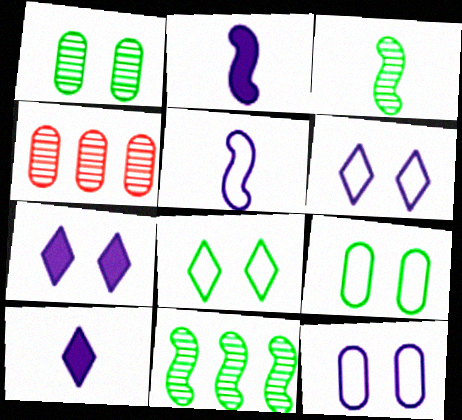[[2, 4, 8]]